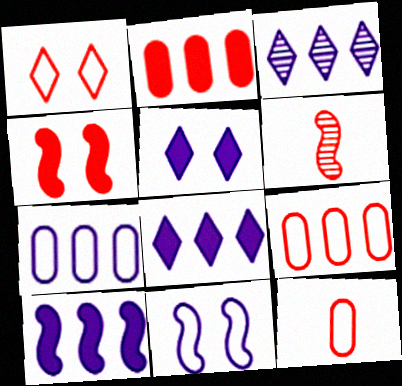[[1, 2, 6], 
[3, 7, 10]]